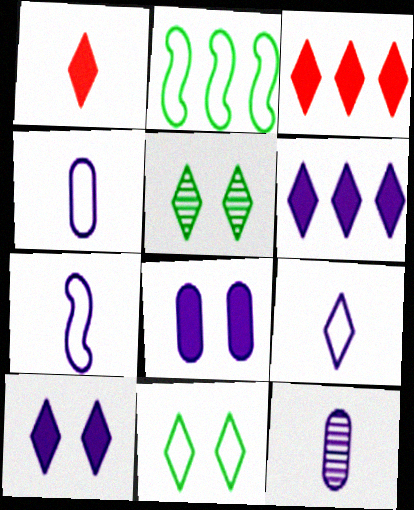[[3, 5, 9], 
[4, 7, 9]]